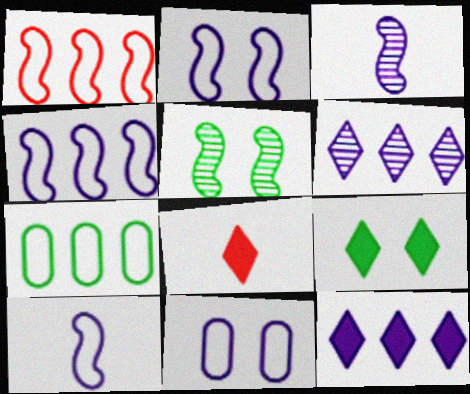[[2, 4, 10], 
[3, 11, 12], 
[8, 9, 12]]